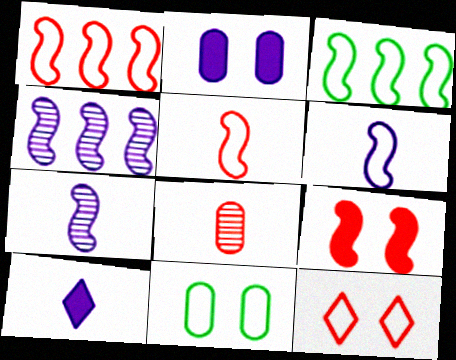[[3, 7, 9]]